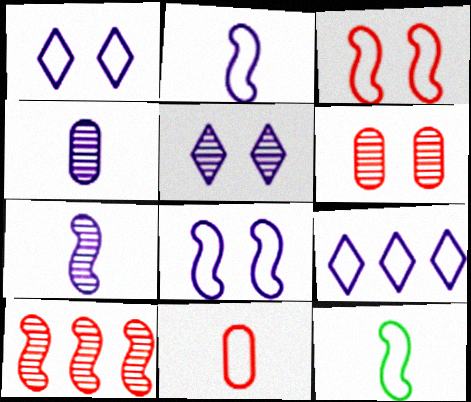[]